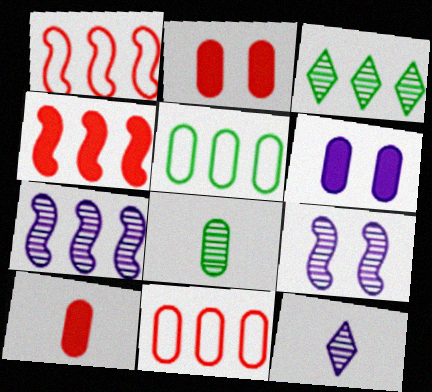[[6, 8, 11]]